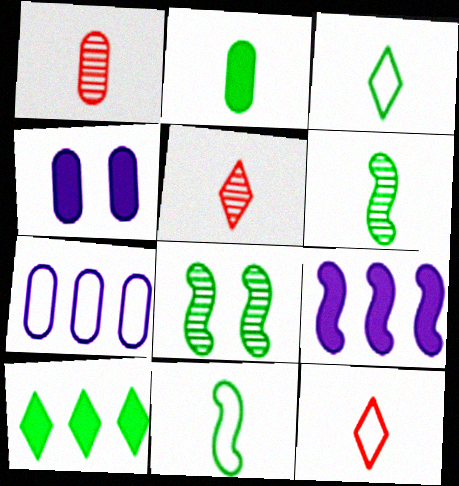[[2, 3, 6]]